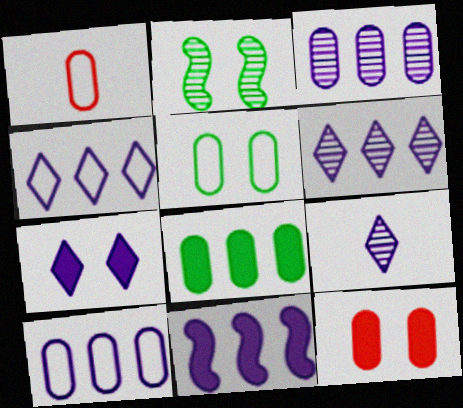[[1, 5, 10], 
[3, 4, 11], 
[4, 7, 9], 
[6, 10, 11]]